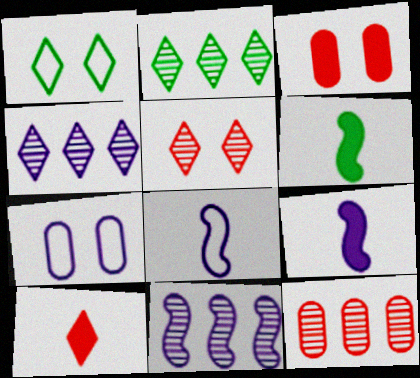[[1, 4, 10], 
[1, 9, 12], 
[2, 3, 8], 
[2, 11, 12], 
[4, 7, 9]]